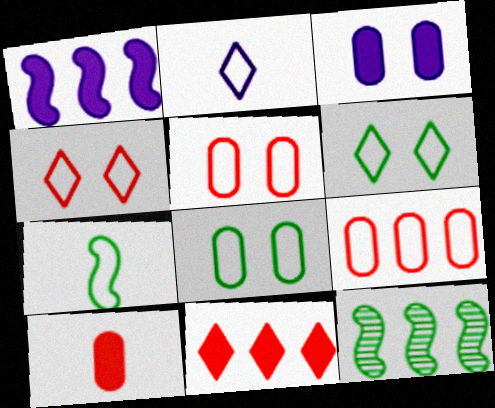[]